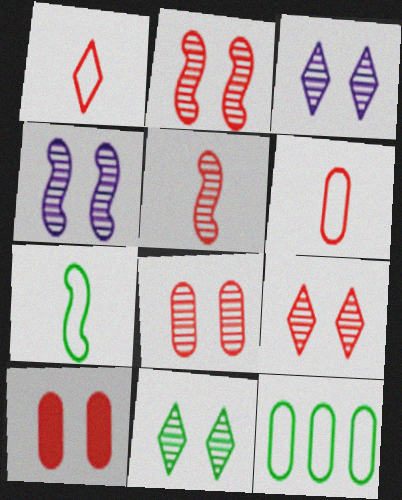[[2, 8, 9], 
[3, 9, 11], 
[4, 8, 11]]